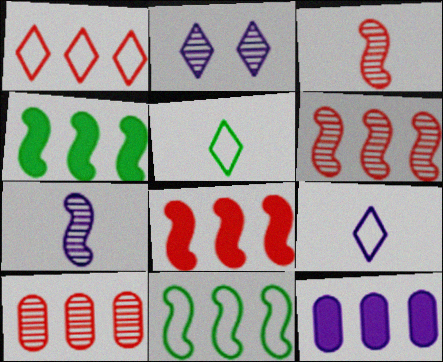[[1, 8, 10]]